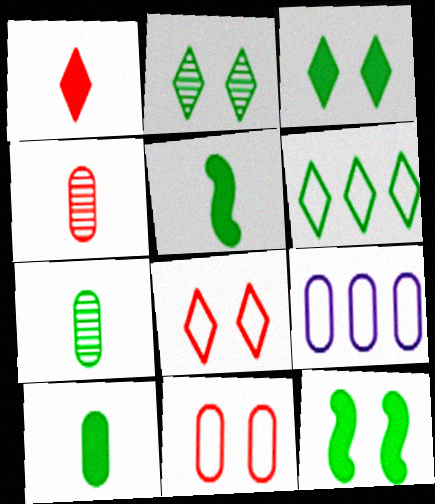[[6, 7, 12]]